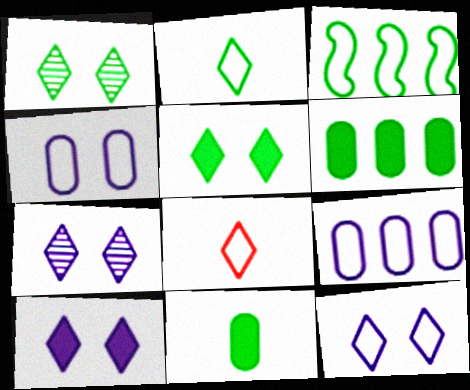[[1, 3, 11], 
[3, 4, 8], 
[7, 10, 12]]